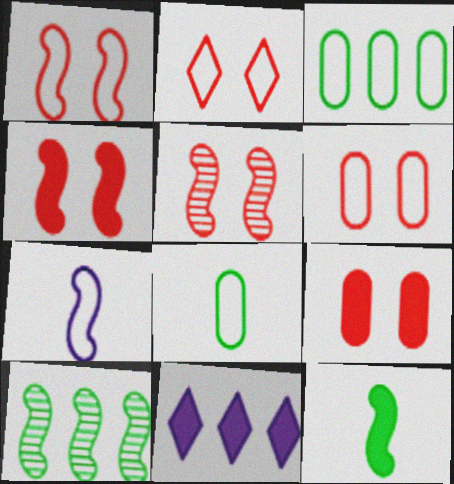[[1, 2, 6], 
[1, 4, 5], 
[2, 3, 7], 
[2, 5, 9], 
[4, 7, 10], 
[5, 8, 11], 
[9, 11, 12]]